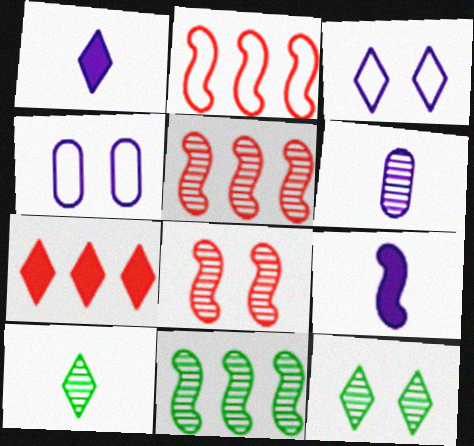[[3, 7, 10], 
[5, 6, 12]]